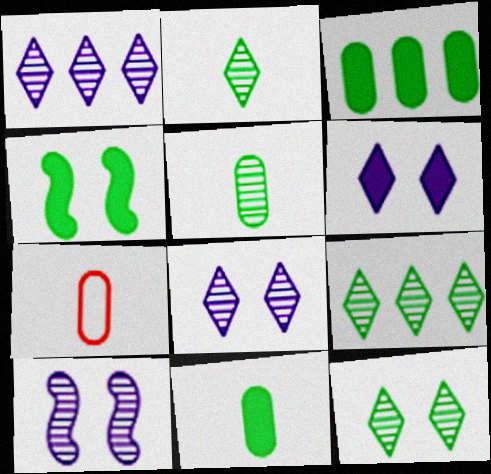[[1, 4, 7], 
[2, 9, 12]]